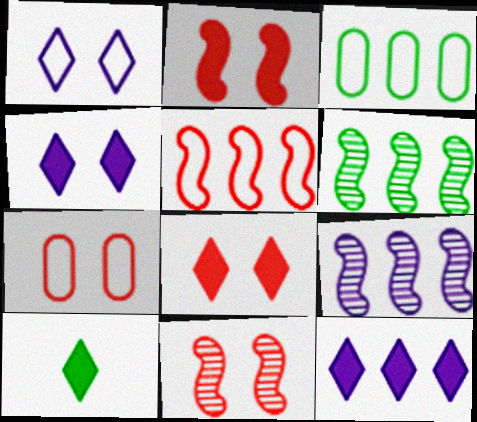[[7, 8, 11], 
[7, 9, 10], 
[8, 10, 12]]